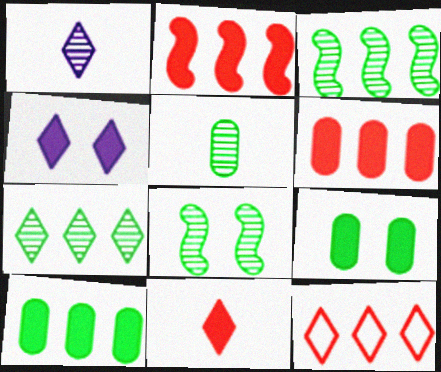[[5, 7, 8]]